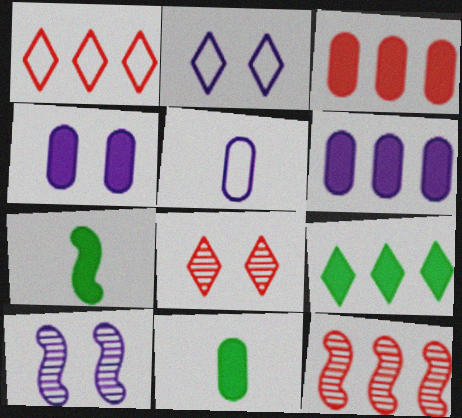[[1, 3, 12], 
[1, 10, 11], 
[2, 4, 10], 
[2, 11, 12], 
[3, 4, 11]]